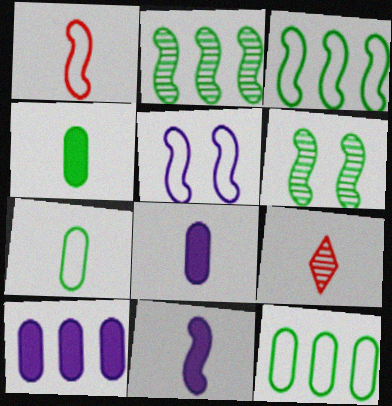[[1, 3, 5], 
[7, 9, 11]]